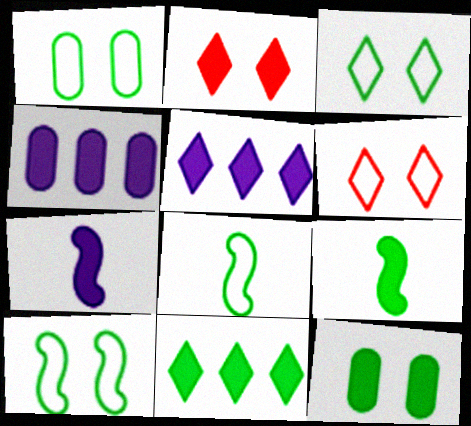[[1, 3, 10], 
[2, 4, 9], 
[9, 11, 12]]